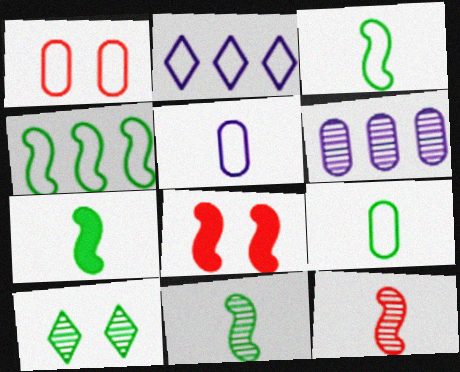[[1, 2, 3], 
[3, 7, 11], 
[6, 10, 12]]